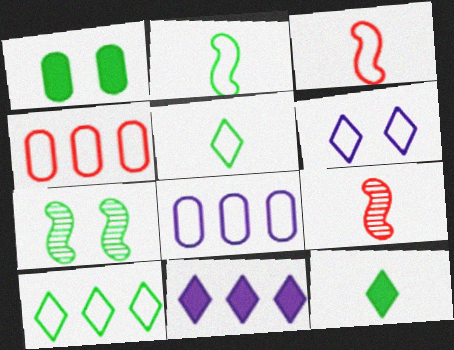[[2, 4, 6]]